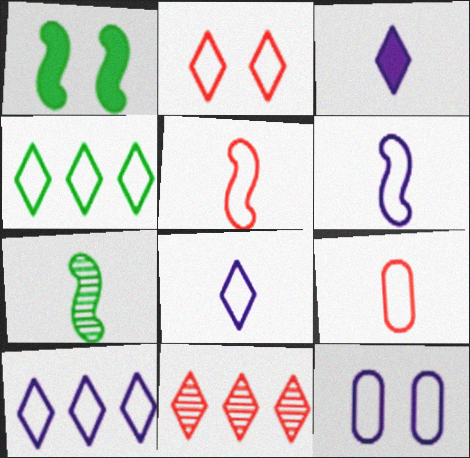[[2, 4, 8], 
[3, 7, 9], 
[4, 5, 12], 
[6, 10, 12]]